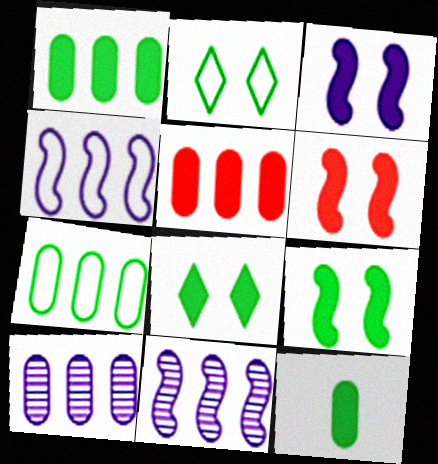[[3, 6, 9], 
[5, 7, 10]]